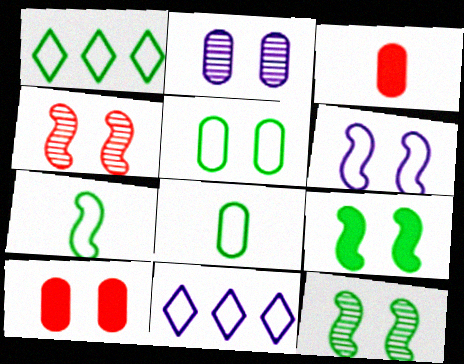[[1, 5, 7], 
[2, 5, 10], 
[3, 11, 12], 
[4, 6, 9]]